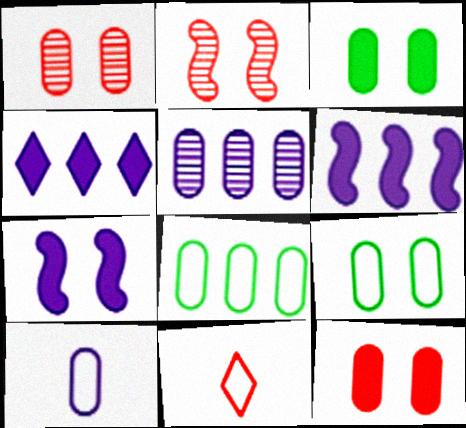[]